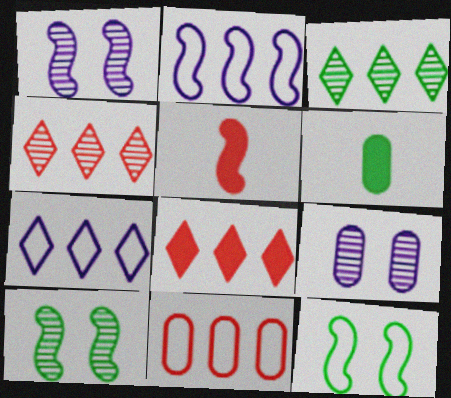[[2, 5, 10], 
[3, 6, 12], 
[3, 7, 8], 
[6, 9, 11]]